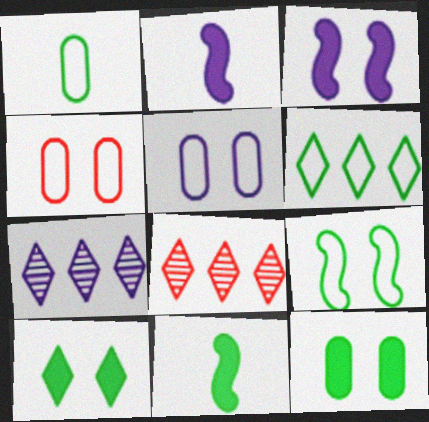[[1, 3, 8], 
[1, 6, 9], 
[2, 5, 7], 
[4, 7, 11], 
[5, 8, 11]]